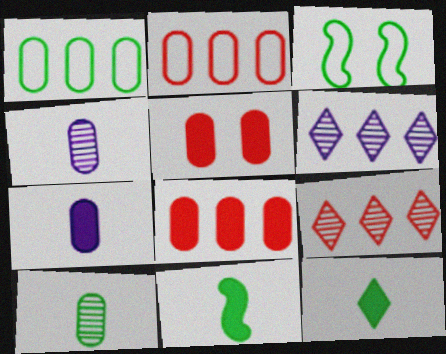[[1, 4, 5], 
[3, 7, 9]]